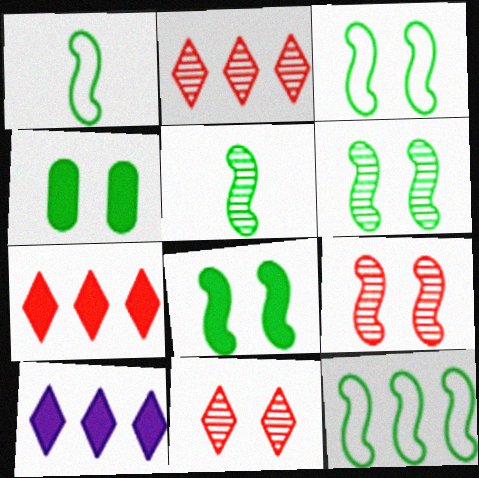[[1, 3, 12], 
[3, 6, 8], 
[5, 8, 12]]